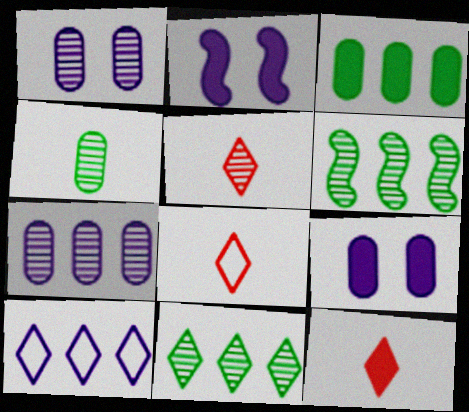[[1, 5, 6], 
[2, 3, 12], 
[5, 8, 12], 
[6, 8, 9]]